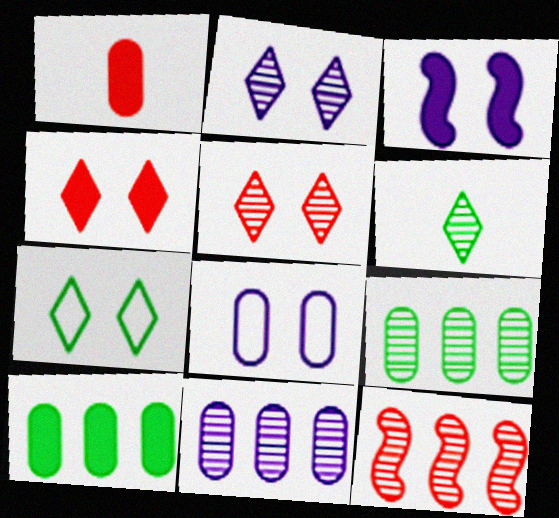[[1, 8, 9], 
[2, 3, 8], 
[2, 4, 7]]